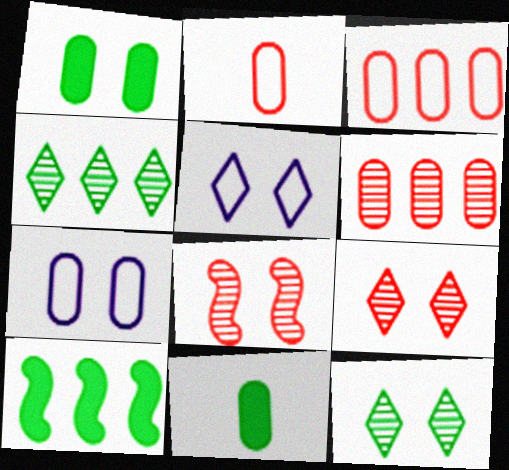[[1, 5, 8], 
[6, 7, 11]]